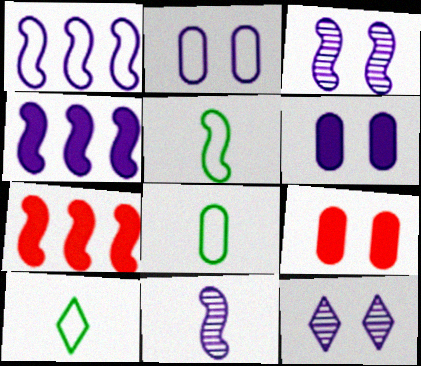[[3, 5, 7], 
[5, 8, 10], 
[7, 8, 12]]